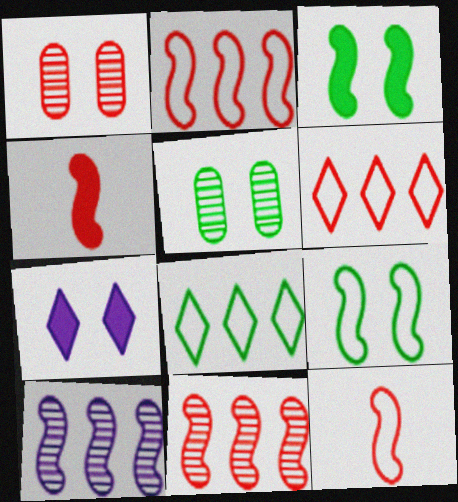[[1, 4, 6], 
[1, 7, 9], 
[3, 10, 12], 
[4, 9, 10]]